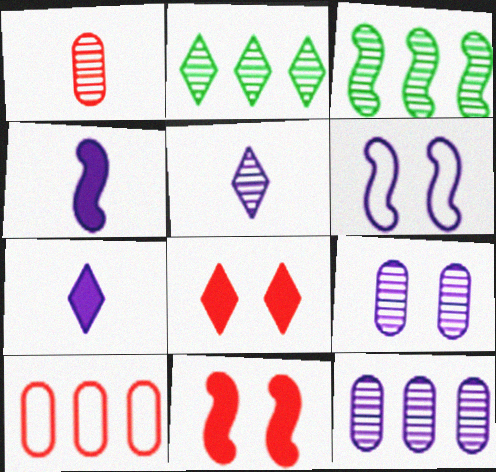[[6, 7, 12]]